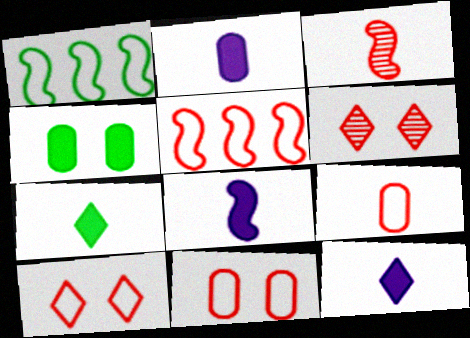[[1, 2, 6], 
[2, 8, 12], 
[5, 9, 10]]